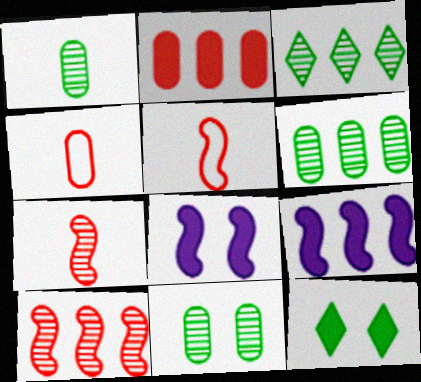[[1, 6, 11], 
[3, 4, 8]]